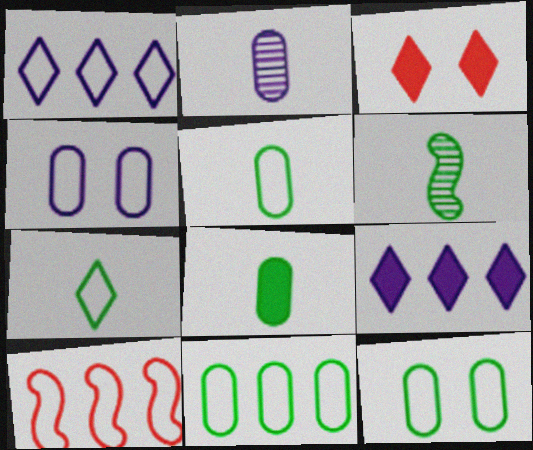[[1, 10, 11], 
[4, 7, 10], 
[5, 11, 12], 
[6, 7, 8]]